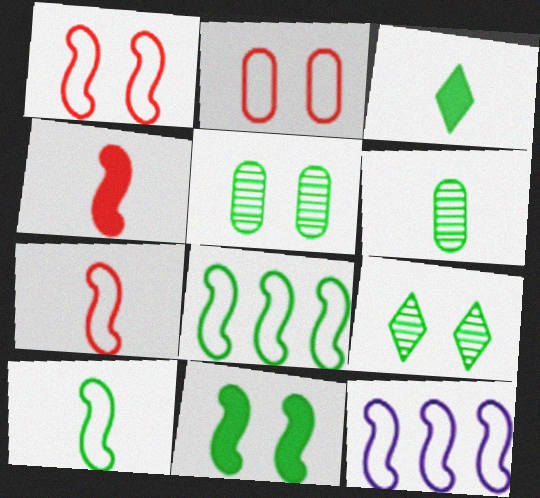[[1, 10, 12], 
[3, 5, 8], 
[3, 6, 10]]